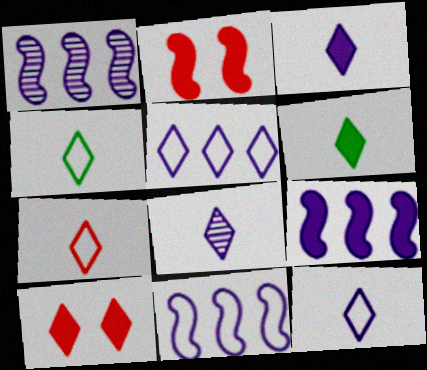[[1, 9, 11], 
[3, 8, 12], 
[4, 7, 12], 
[6, 7, 8]]